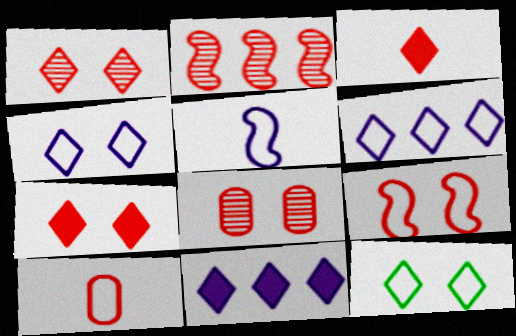[[2, 7, 10], 
[7, 8, 9]]